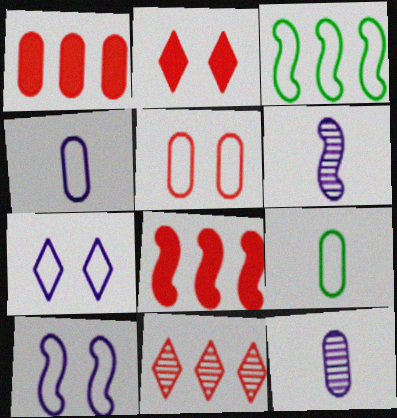[[2, 3, 12]]